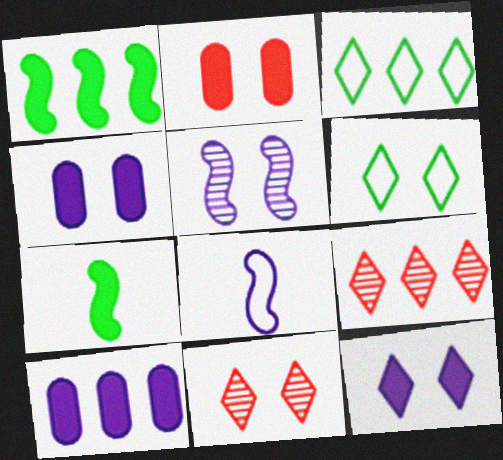[[2, 5, 6], 
[6, 11, 12]]